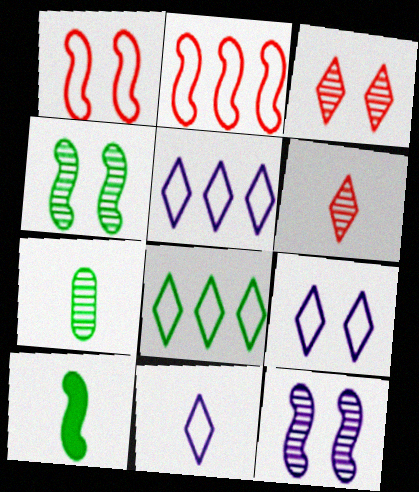[[2, 10, 12], 
[5, 9, 11]]